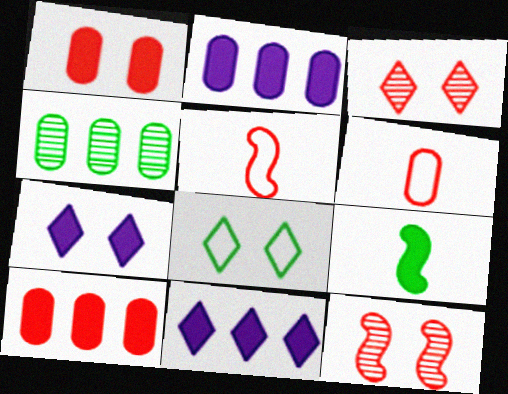[[1, 9, 11], 
[3, 5, 10], 
[3, 7, 8], 
[4, 5, 7], 
[4, 8, 9], 
[7, 9, 10]]